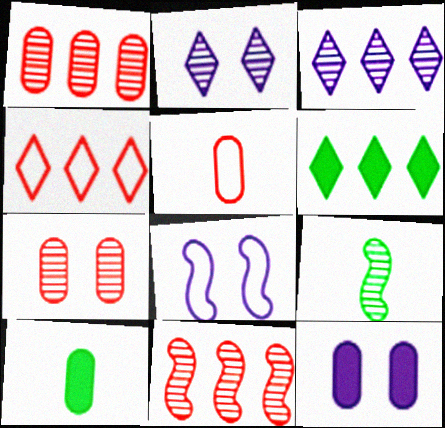[[1, 2, 9], 
[2, 8, 12], 
[3, 4, 6], 
[3, 7, 9], 
[4, 9, 12]]